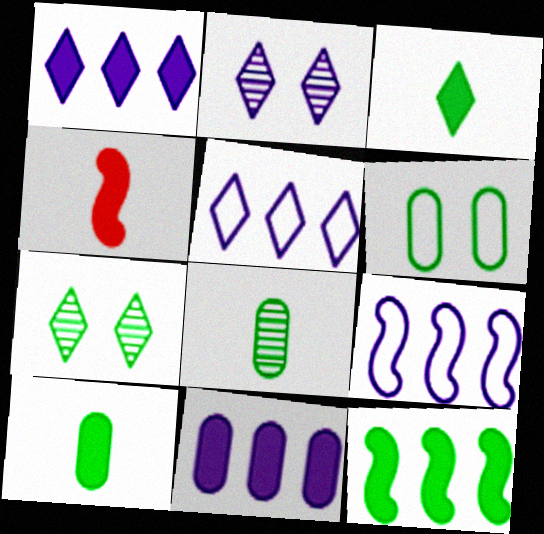[]